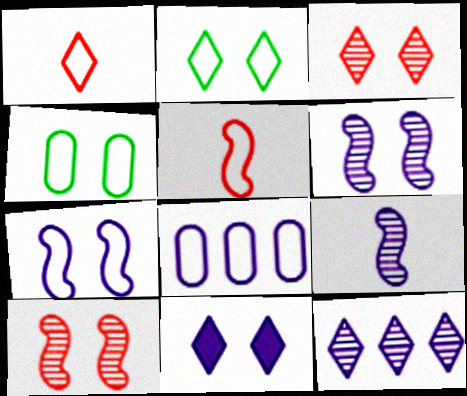[[2, 3, 11], 
[2, 5, 8], 
[4, 10, 11], 
[8, 9, 11]]